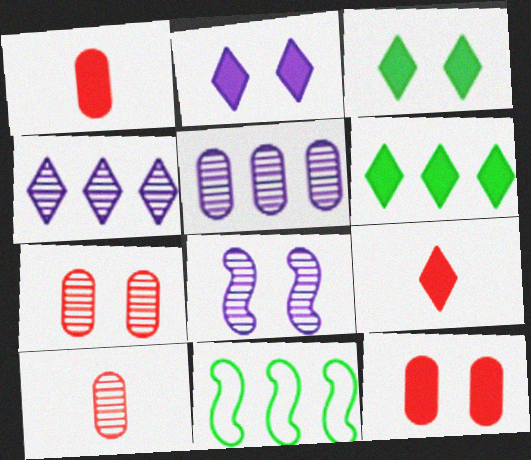[[2, 6, 9], 
[2, 10, 11]]